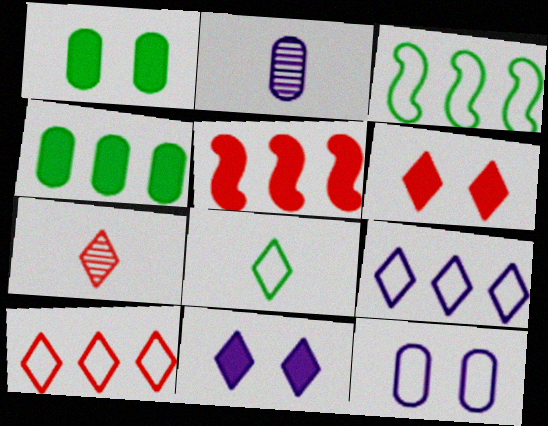[[2, 3, 6], 
[6, 7, 10]]